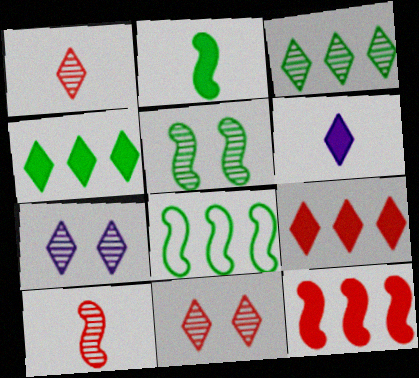[[1, 3, 7], 
[2, 5, 8]]